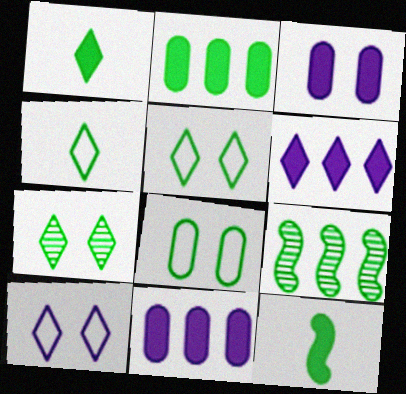[[1, 8, 9]]